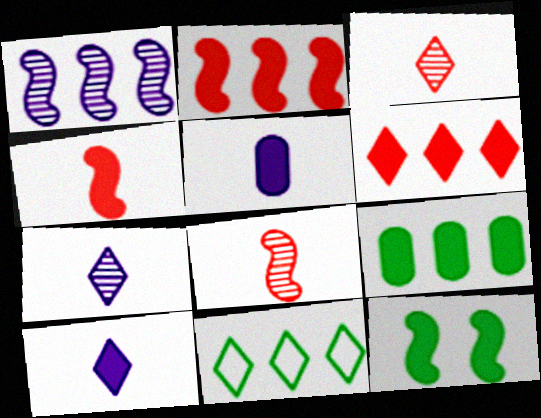[[5, 6, 12]]